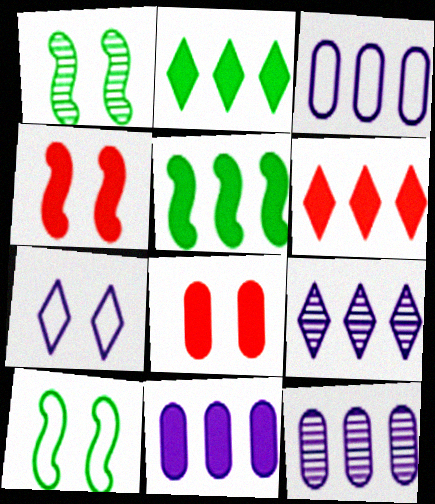[[1, 7, 8], 
[3, 11, 12], 
[5, 6, 11]]